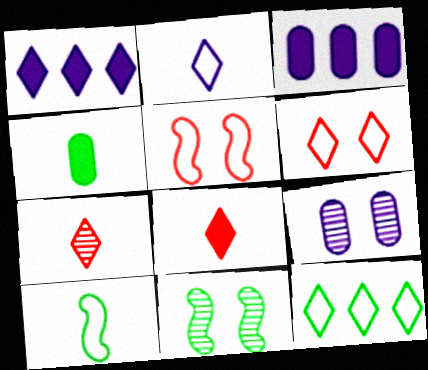[[2, 6, 12], 
[4, 11, 12]]